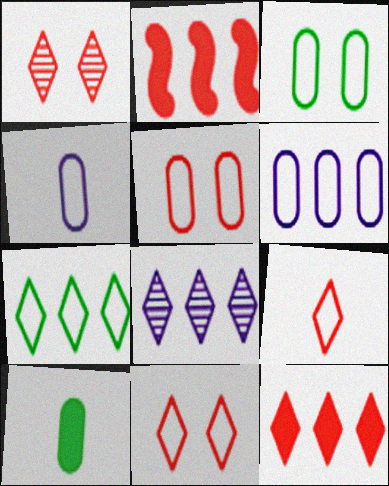[[1, 9, 12], 
[7, 8, 12]]